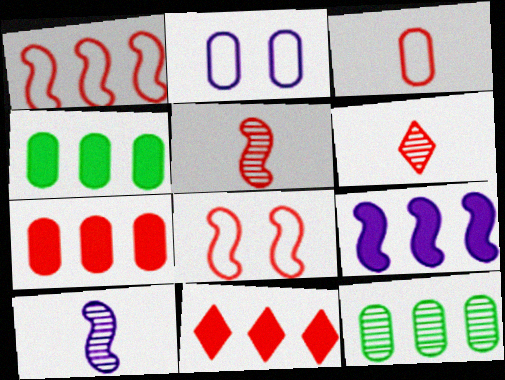[[4, 9, 11], 
[6, 7, 8]]